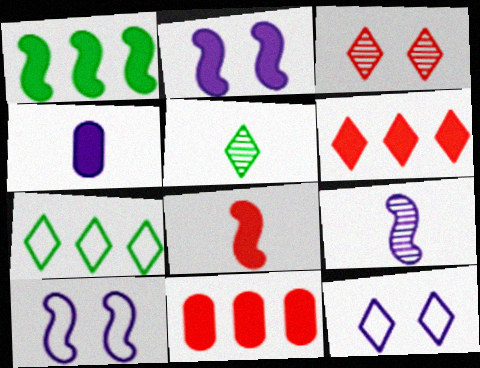[[1, 2, 8], 
[5, 6, 12], 
[5, 10, 11]]